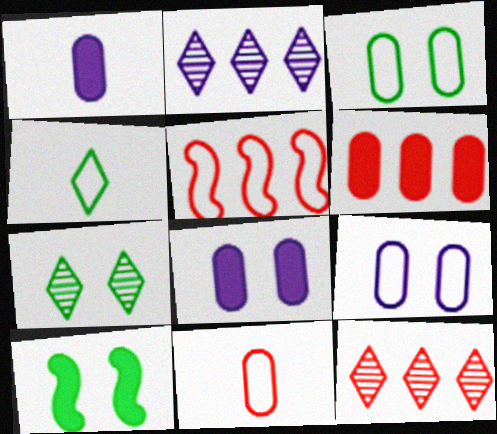[[1, 5, 7], 
[2, 10, 11], 
[3, 7, 10], 
[4, 5, 9], 
[5, 6, 12]]